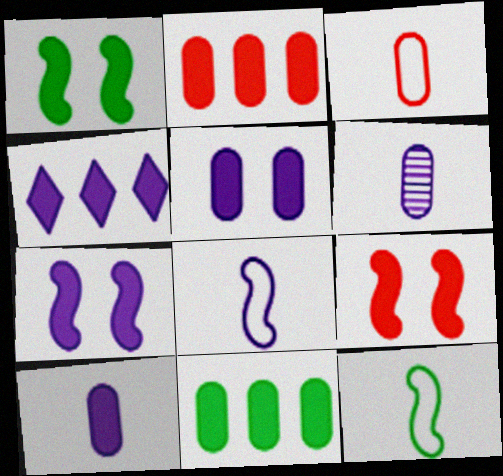[[1, 7, 9], 
[4, 7, 10]]